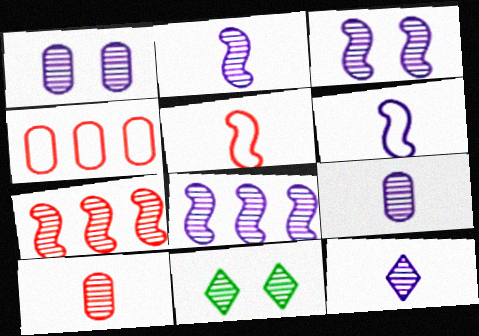[[1, 8, 12], 
[2, 3, 8], 
[2, 9, 12], 
[7, 9, 11], 
[8, 10, 11]]